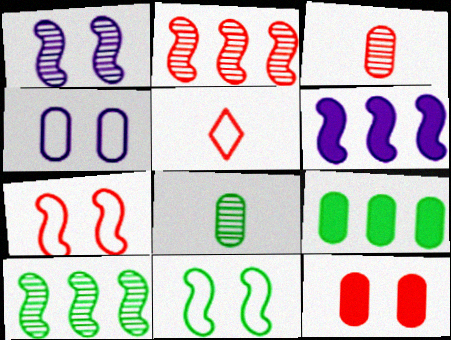[[1, 5, 9], 
[2, 5, 12], 
[3, 4, 9]]